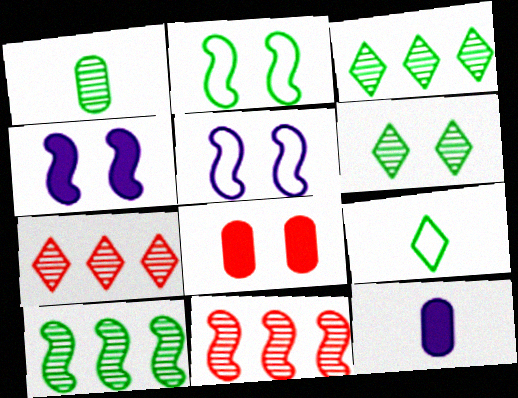[[1, 6, 10], 
[2, 7, 12], 
[5, 6, 8]]